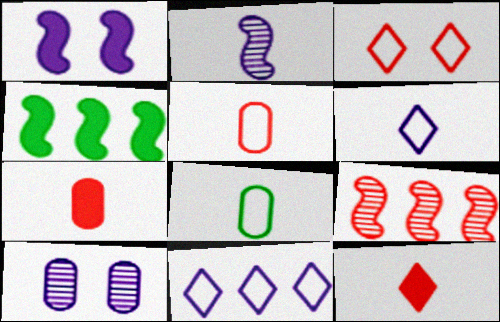[[2, 8, 12], 
[3, 7, 9]]